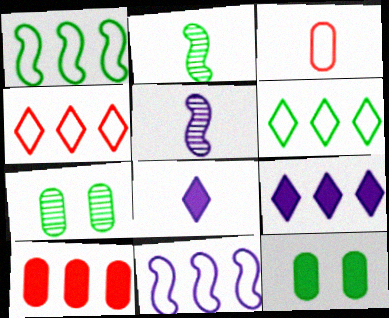[[2, 3, 8], 
[2, 6, 12], 
[4, 5, 12]]